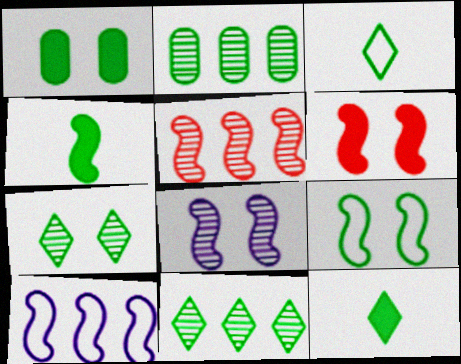[[1, 7, 9], 
[2, 9, 12], 
[6, 8, 9]]